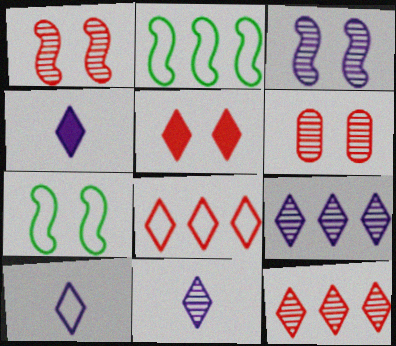[[2, 4, 6], 
[4, 10, 11]]